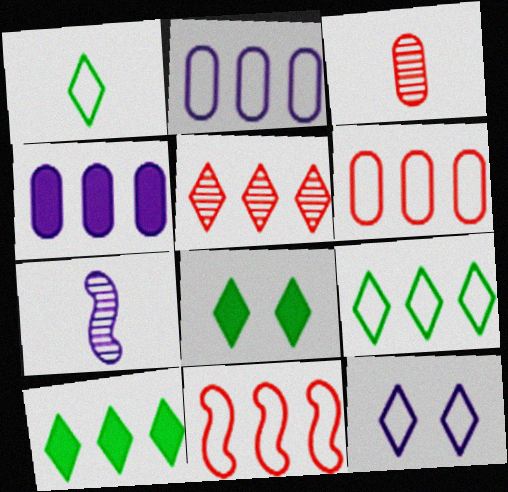[[2, 9, 11], 
[4, 7, 12], 
[6, 7, 8]]